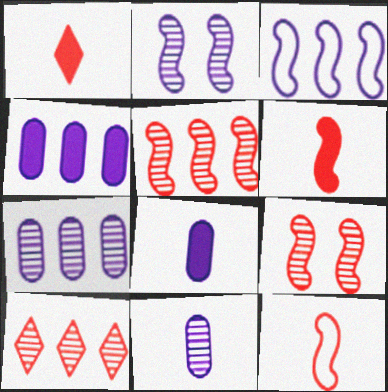[]